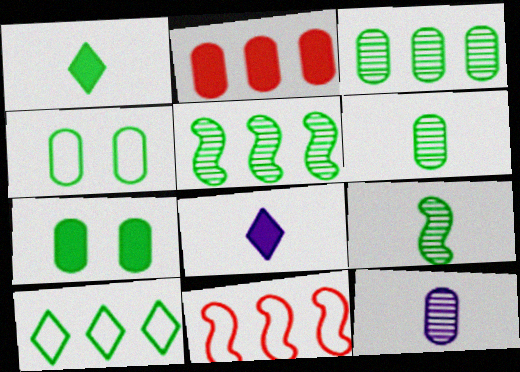[[1, 4, 5], 
[2, 4, 12], 
[7, 9, 10]]